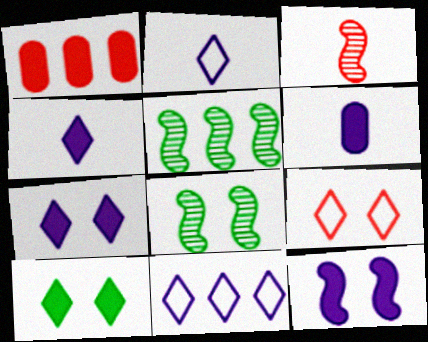[[1, 2, 8], 
[1, 3, 9], 
[1, 5, 11], 
[5, 6, 9]]